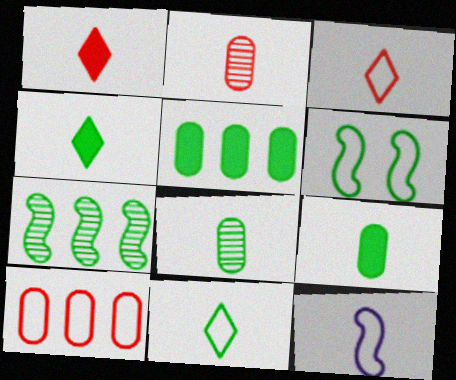[[1, 8, 12], 
[2, 4, 12]]